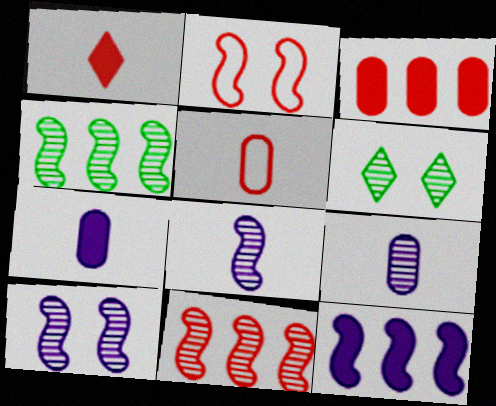[[5, 6, 12], 
[6, 9, 11]]